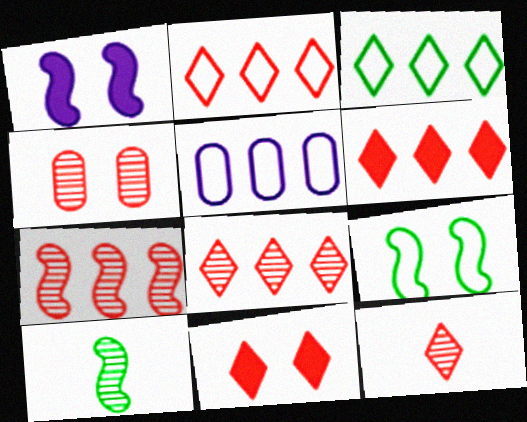[[2, 6, 8], 
[2, 11, 12], 
[4, 7, 12], 
[5, 10, 11]]